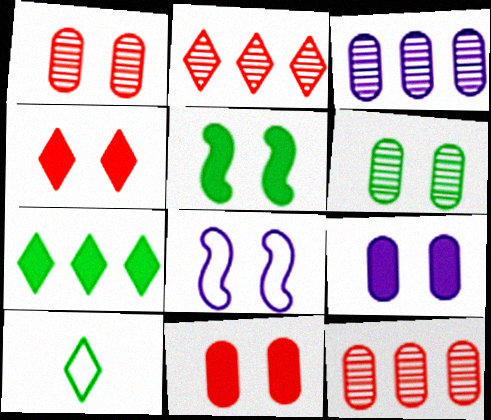[[4, 5, 9], 
[4, 6, 8]]